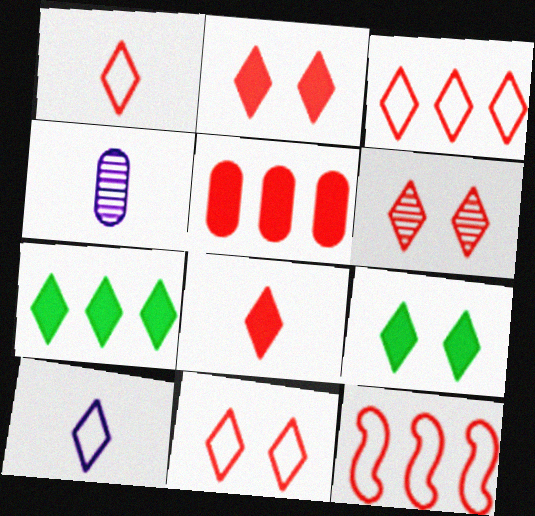[[1, 3, 11], 
[2, 6, 11], 
[3, 6, 8], 
[4, 9, 12], 
[6, 7, 10]]